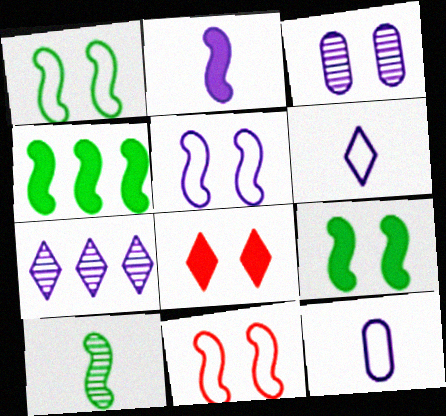[[1, 3, 8], 
[1, 4, 10], 
[1, 5, 11]]